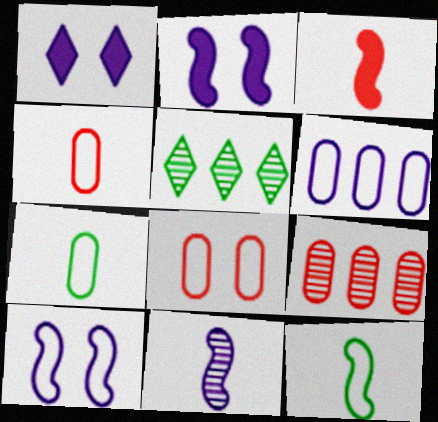[[1, 6, 11], 
[1, 9, 12], 
[2, 4, 5], 
[3, 11, 12], 
[6, 7, 8]]